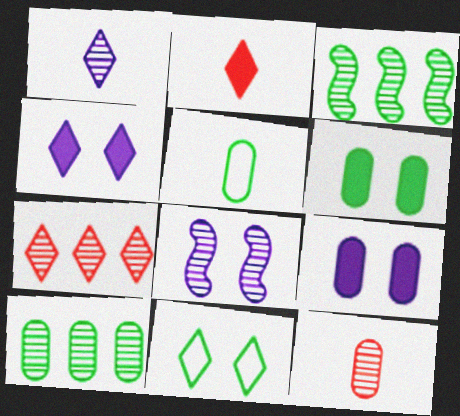[[5, 6, 10]]